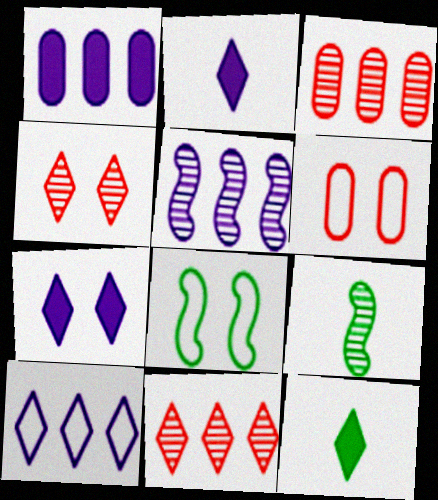[[1, 5, 10], 
[2, 3, 8], 
[4, 10, 12], 
[5, 6, 12]]